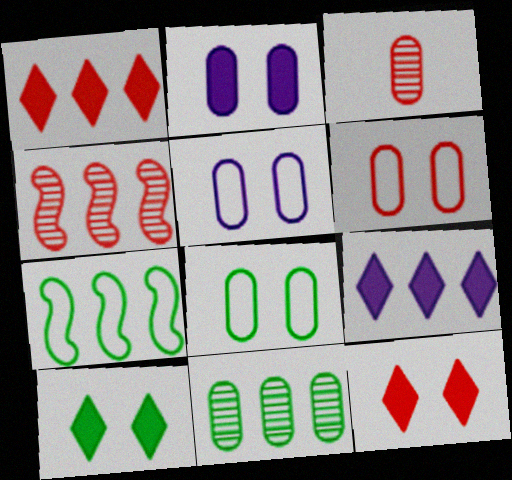[[5, 6, 8]]